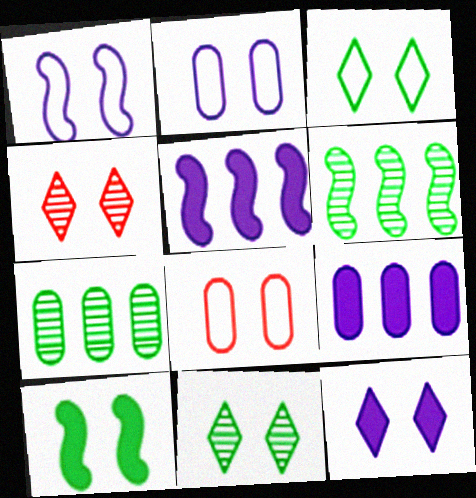[[1, 3, 8], 
[2, 4, 10], 
[3, 4, 12]]